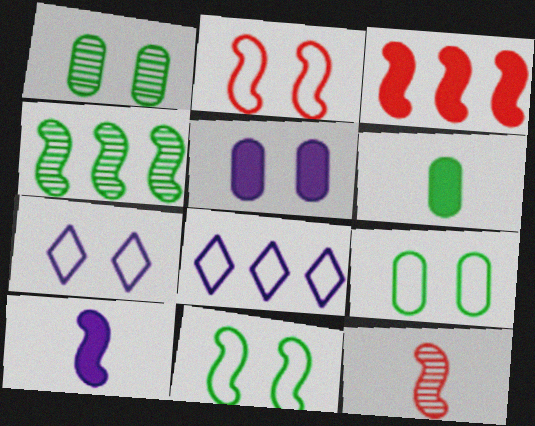[[2, 3, 12], 
[2, 4, 10], 
[2, 7, 9]]